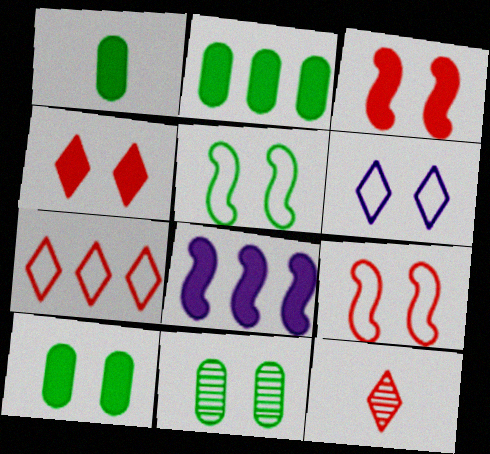[[1, 2, 10], 
[1, 4, 8], 
[3, 6, 11], 
[4, 7, 12]]